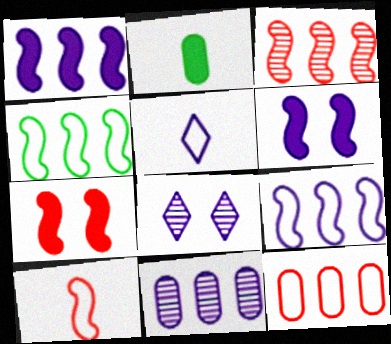[[1, 3, 4], 
[3, 7, 10], 
[5, 6, 11]]